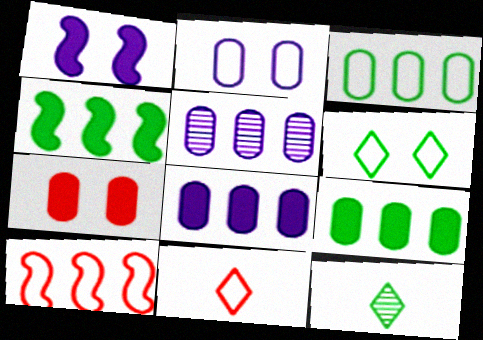[]